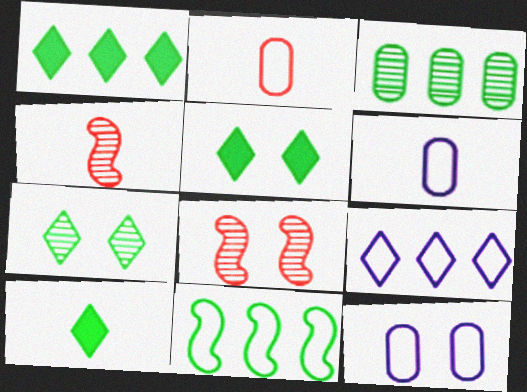[[1, 3, 11], 
[1, 4, 12], 
[1, 5, 10], 
[1, 6, 8], 
[4, 6, 10], 
[5, 8, 12]]